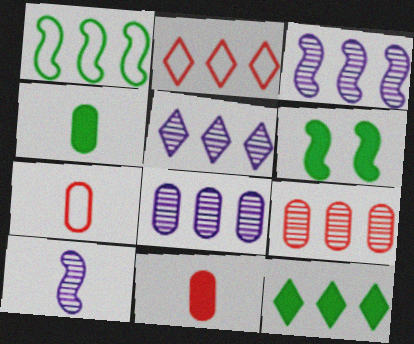[[2, 5, 12], 
[3, 5, 8], 
[4, 6, 12], 
[5, 6, 7]]